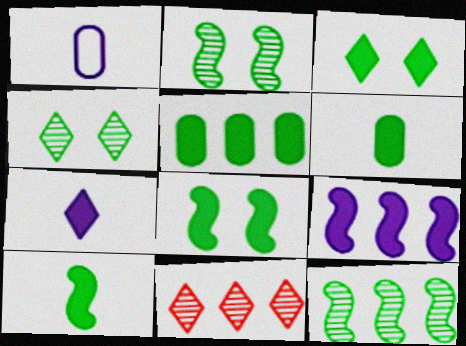[[1, 8, 11], 
[3, 5, 10]]